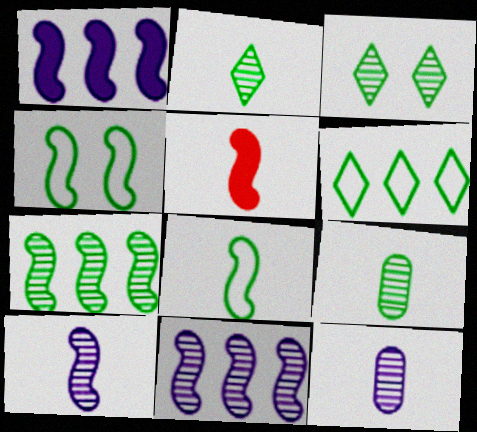[[3, 7, 9], 
[4, 5, 11], 
[5, 8, 10]]